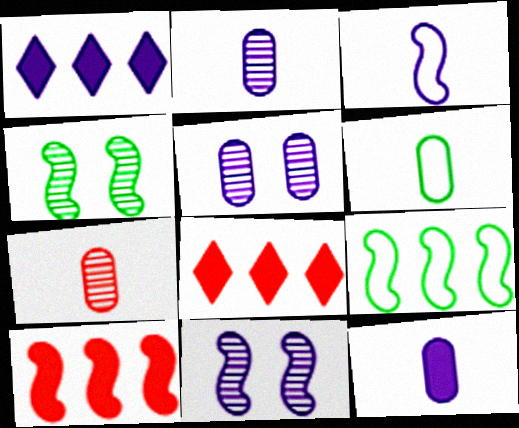[[1, 3, 5], 
[3, 4, 10], 
[6, 7, 12], 
[6, 8, 11]]